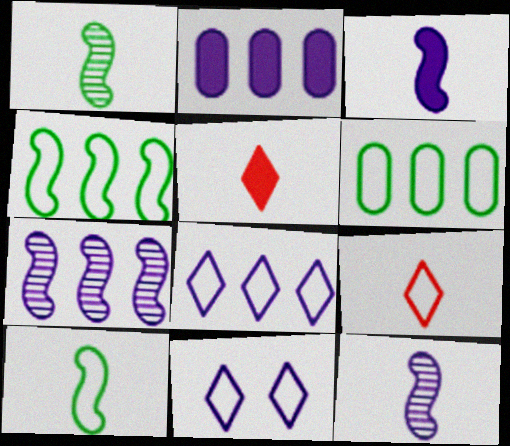[[2, 7, 8], 
[2, 11, 12]]